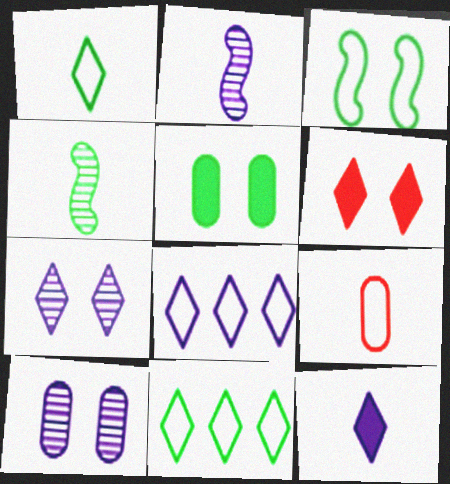[[3, 6, 10], 
[3, 8, 9], 
[4, 5, 11], 
[4, 9, 12], 
[7, 8, 12]]